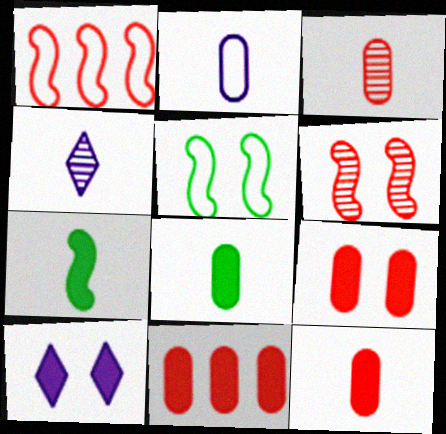[[2, 3, 8], 
[4, 5, 11], 
[7, 10, 11], 
[9, 11, 12]]